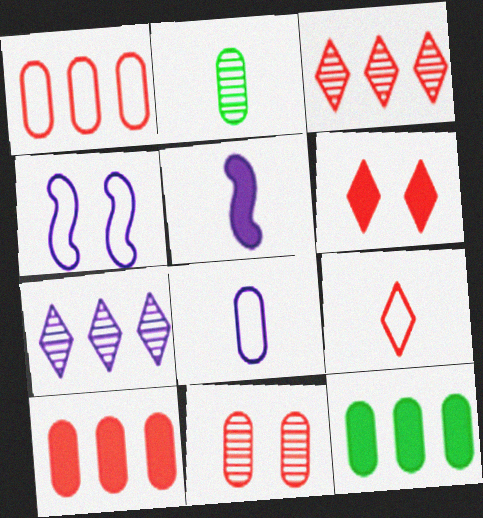[[2, 5, 9], 
[3, 6, 9], 
[5, 6, 12], 
[8, 11, 12]]